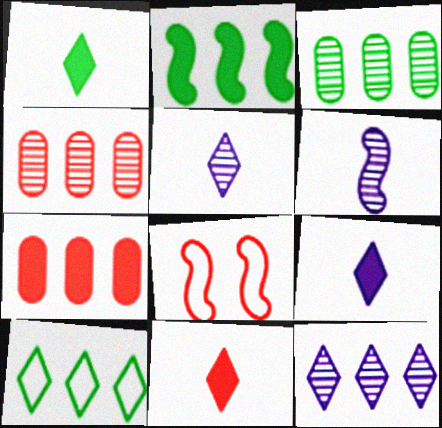[[1, 9, 11], 
[2, 3, 10], 
[2, 6, 8], 
[3, 8, 9], 
[4, 8, 11]]